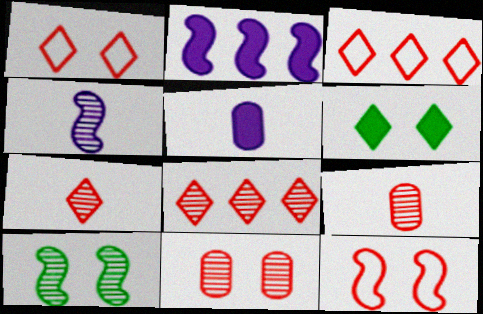[[3, 5, 10]]